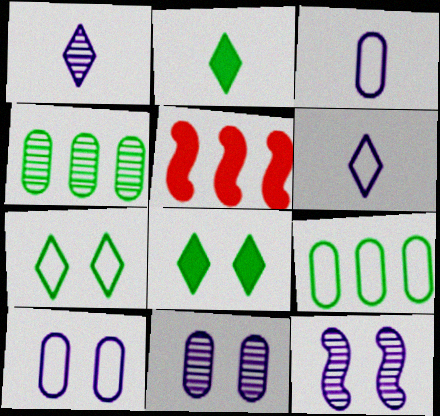[]